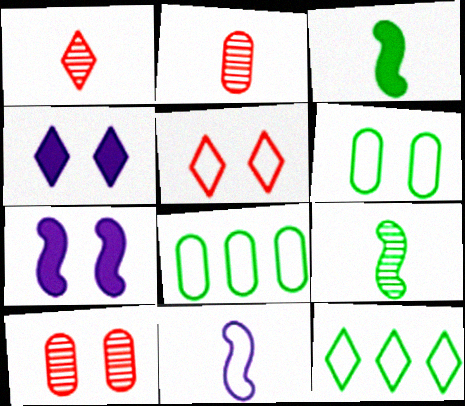[[1, 4, 12], 
[1, 7, 8], 
[2, 7, 12], 
[5, 8, 11]]